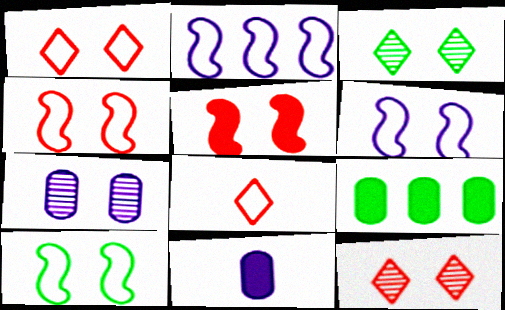[[4, 6, 10]]